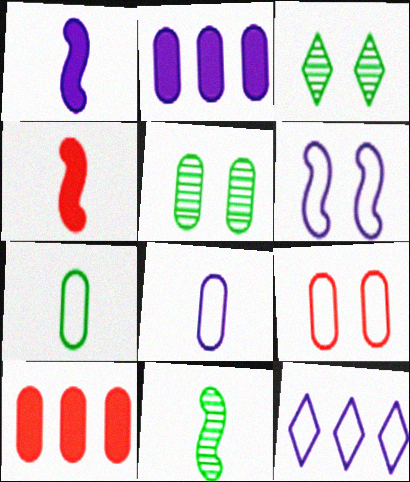[[4, 5, 12], 
[5, 8, 10], 
[6, 8, 12]]